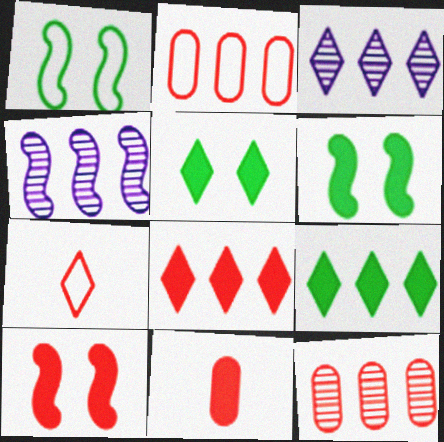[[1, 3, 11], 
[2, 4, 9], 
[3, 5, 7], 
[7, 10, 12], 
[8, 10, 11]]